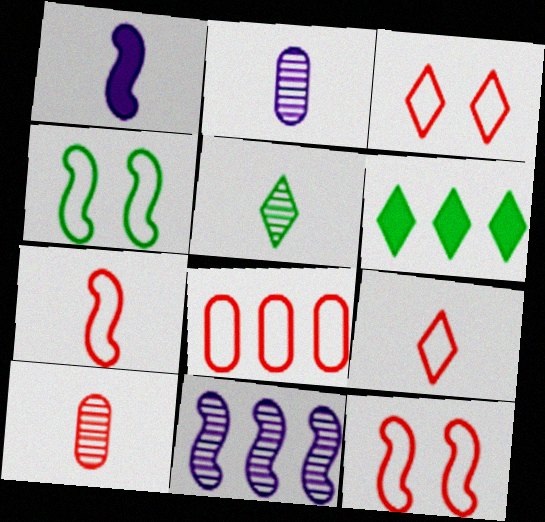[[2, 6, 12], 
[3, 7, 8], 
[6, 8, 11], 
[8, 9, 12]]